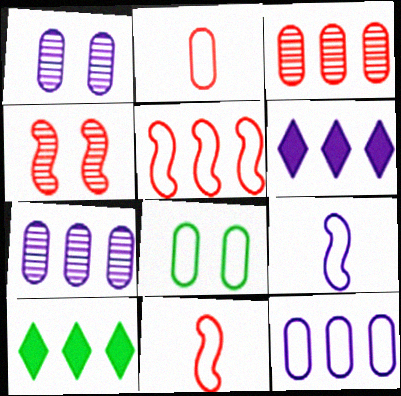[[1, 6, 9], 
[1, 10, 11], 
[2, 8, 12], 
[5, 7, 10]]